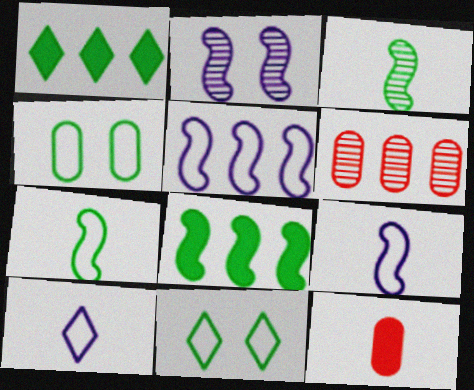[[1, 3, 4], 
[1, 5, 6], 
[3, 10, 12]]